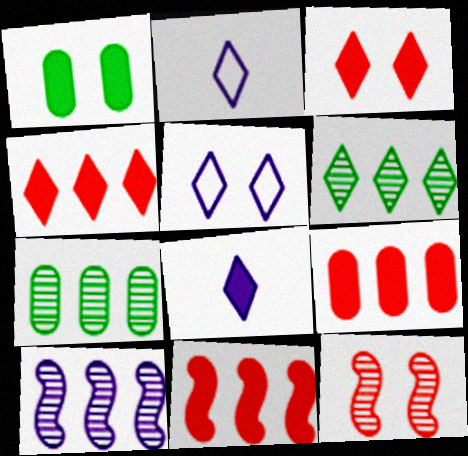[[1, 5, 12], 
[1, 8, 11], 
[2, 3, 6], 
[4, 9, 11]]